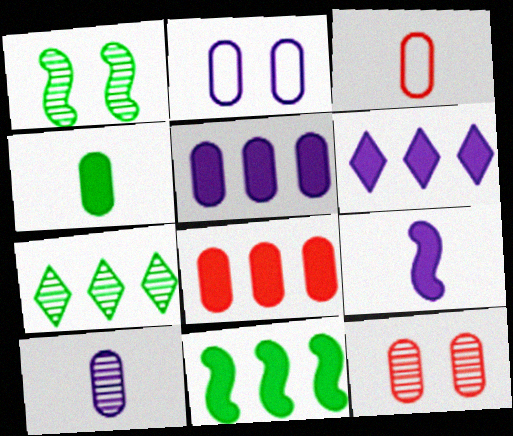[[1, 3, 6], 
[2, 5, 10], 
[3, 4, 10], 
[3, 8, 12], 
[6, 8, 11]]